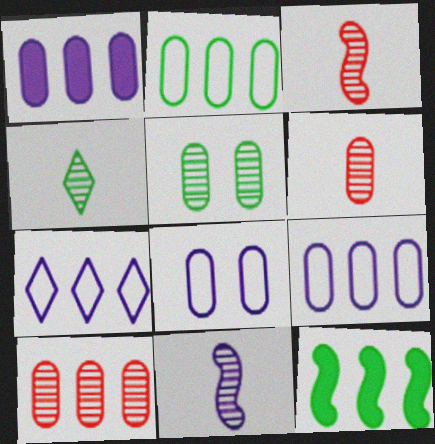[[1, 2, 10], 
[4, 6, 11], 
[7, 10, 12]]